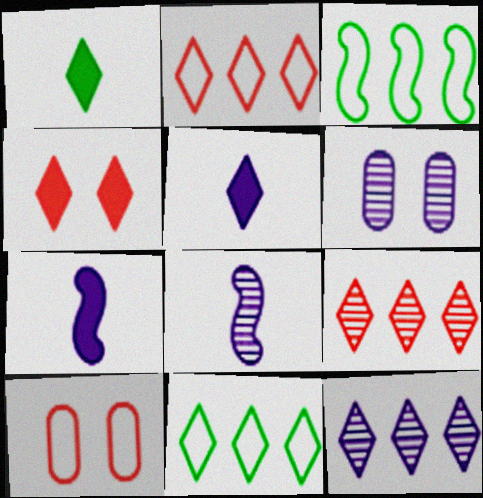[[6, 8, 12]]